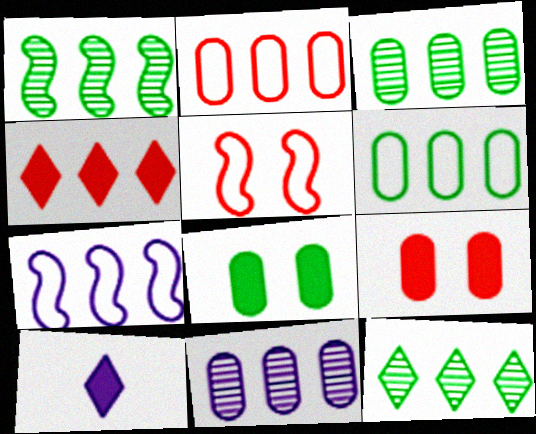[[1, 3, 12], 
[3, 4, 7], 
[3, 5, 10]]